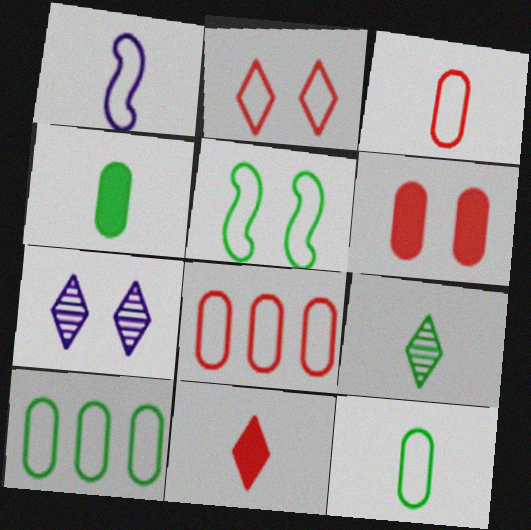[[1, 2, 10], 
[5, 6, 7]]